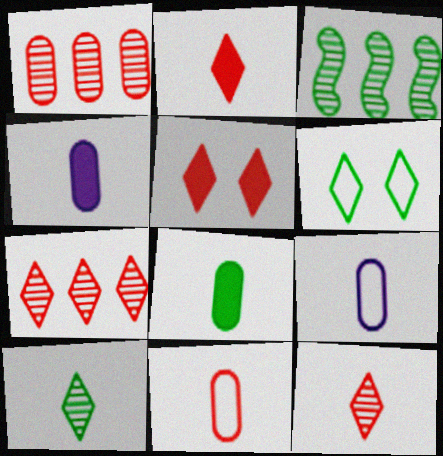[[3, 5, 9], 
[3, 6, 8]]